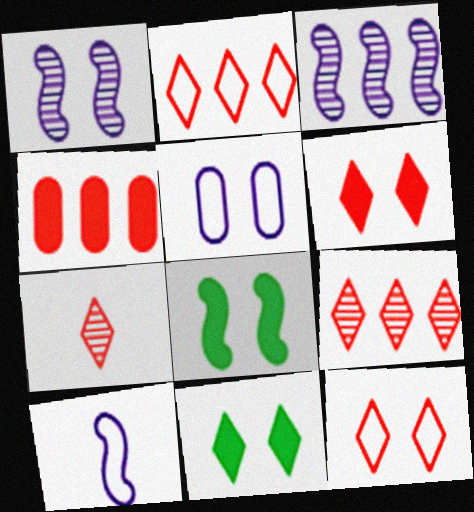[[2, 6, 7]]